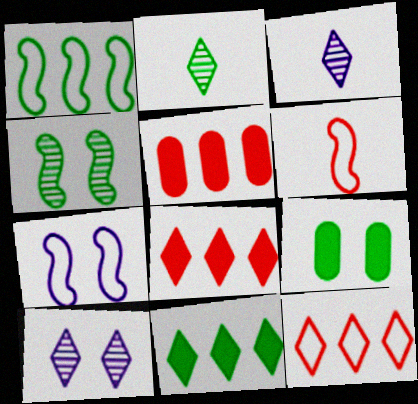[[1, 2, 9], 
[1, 6, 7], 
[2, 5, 7]]